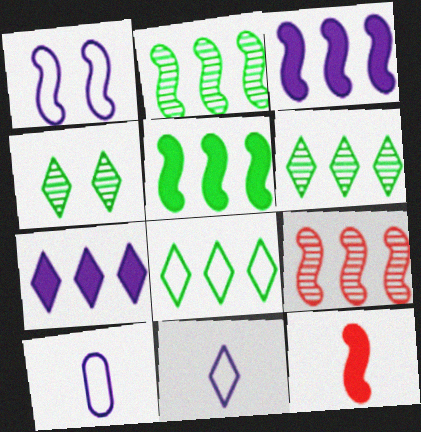[[1, 2, 12]]